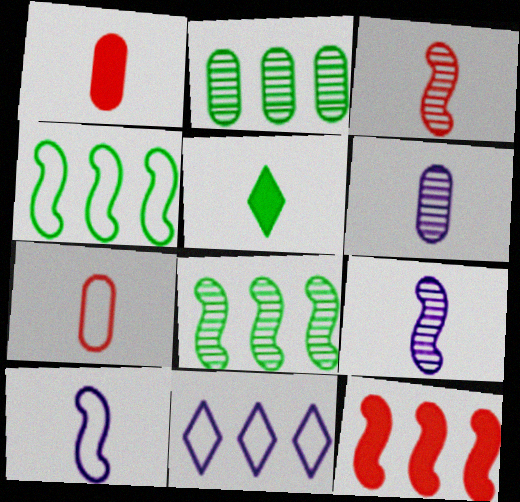[[2, 11, 12], 
[5, 7, 9]]